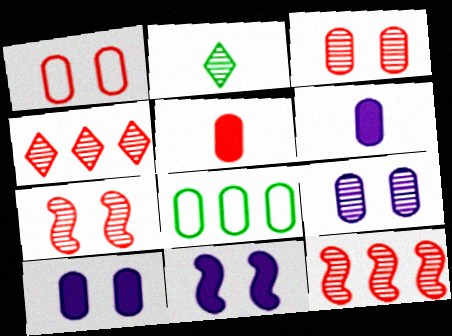[[2, 9, 12], 
[3, 6, 8], 
[5, 8, 9]]